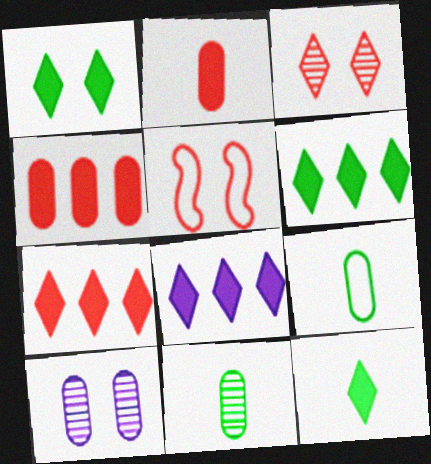[[1, 5, 10], 
[1, 6, 12], 
[4, 9, 10], 
[5, 8, 11], 
[6, 7, 8]]